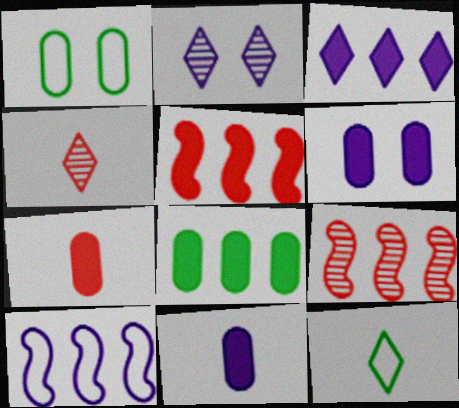[[2, 10, 11], 
[3, 5, 8], 
[6, 7, 8], 
[6, 9, 12]]